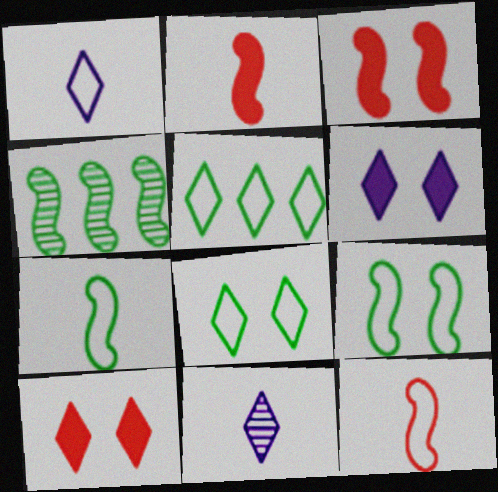[[5, 10, 11]]